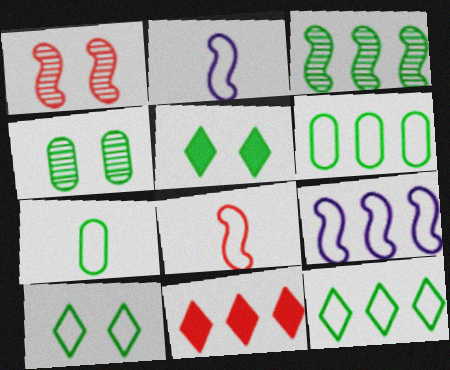[[2, 4, 11], 
[3, 5, 7]]